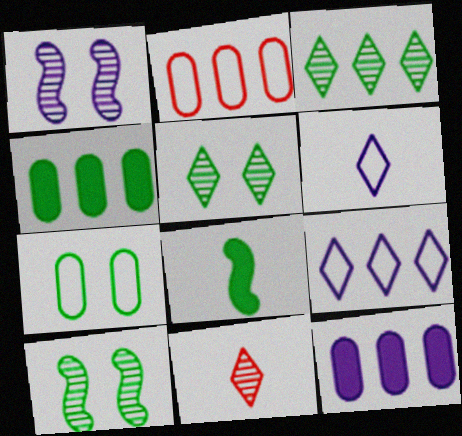[[1, 6, 12], 
[3, 7, 8]]